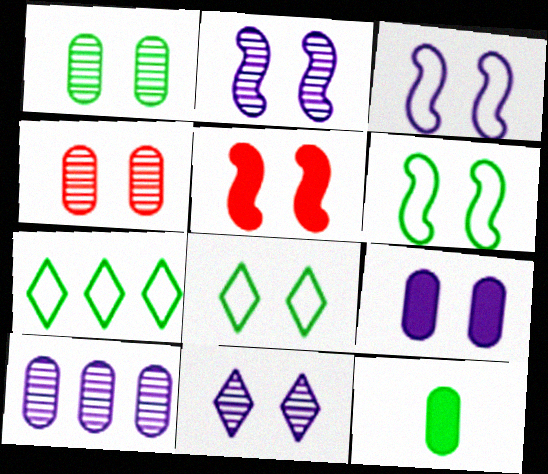[[2, 5, 6], 
[3, 9, 11]]